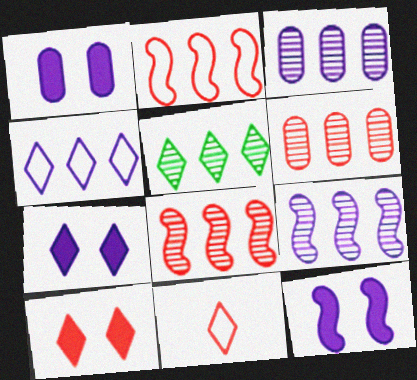[[1, 7, 12], 
[3, 5, 8], 
[5, 6, 9], 
[5, 7, 11]]